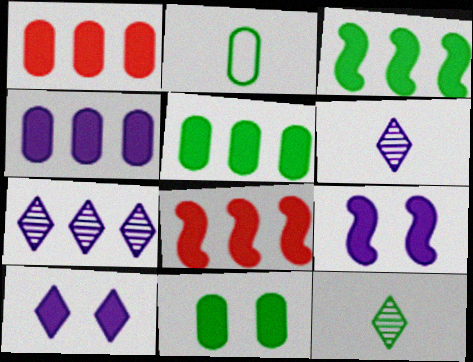[[1, 4, 5]]